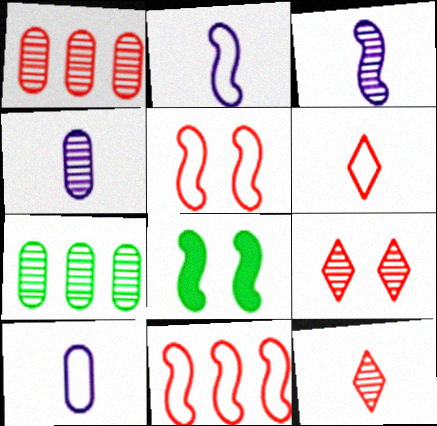[[3, 7, 9], 
[3, 8, 11]]